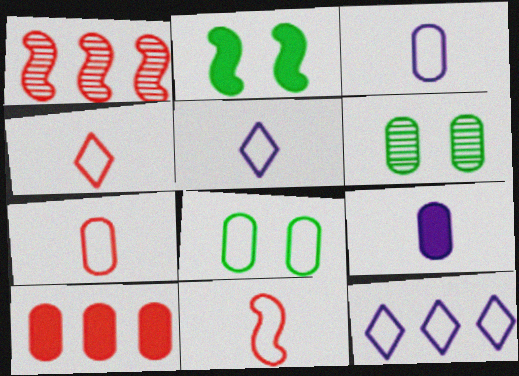[[3, 6, 10], 
[4, 7, 11], 
[8, 11, 12]]